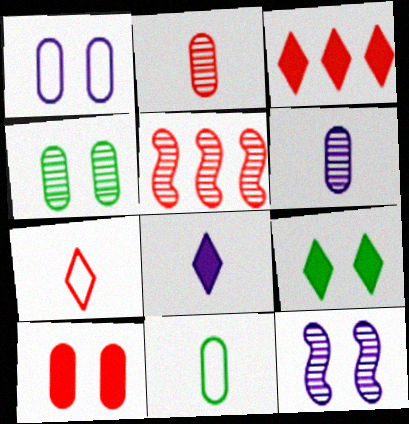[[1, 4, 10], 
[3, 8, 9], 
[3, 11, 12], 
[5, 7, 10]]